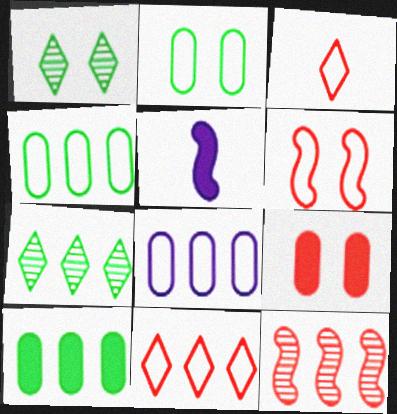[[3, 9, 12]]